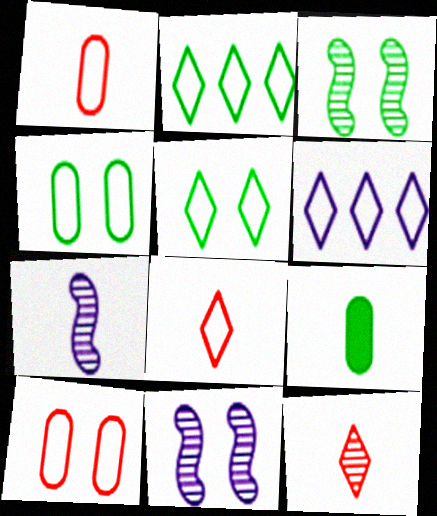[[2, 3, 9], 
[5, 6, 8], 
[7, 8, 9]]